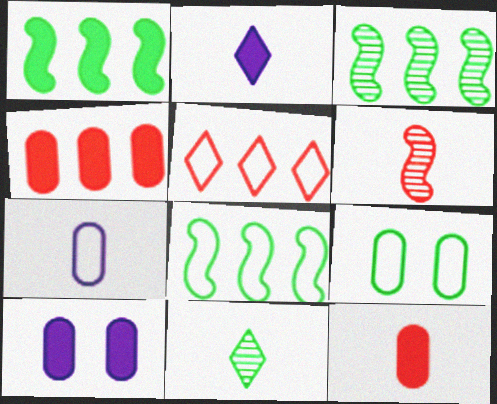[[1, 3, 8], 
[1, 9, 11]]